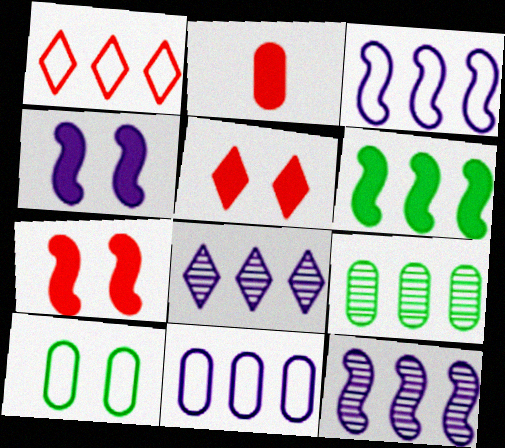[]